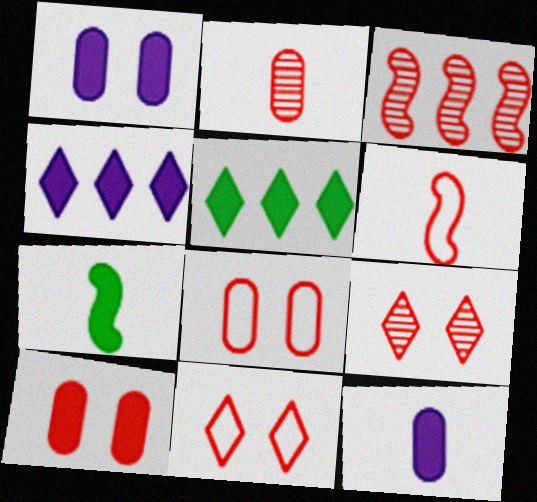[[2, 3, 9], 
[4, 7, 10]]